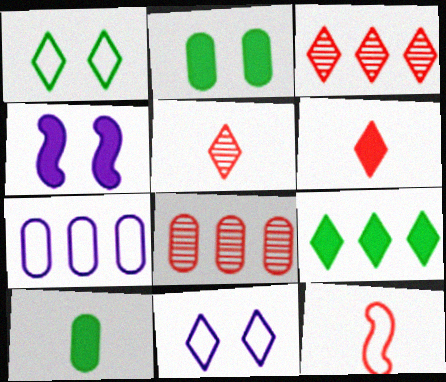[[1, 7, 12], 
[5, 9, 11]]